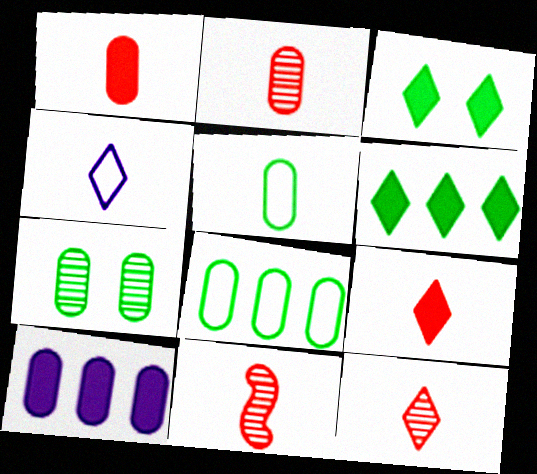[[2, 11, 12]]